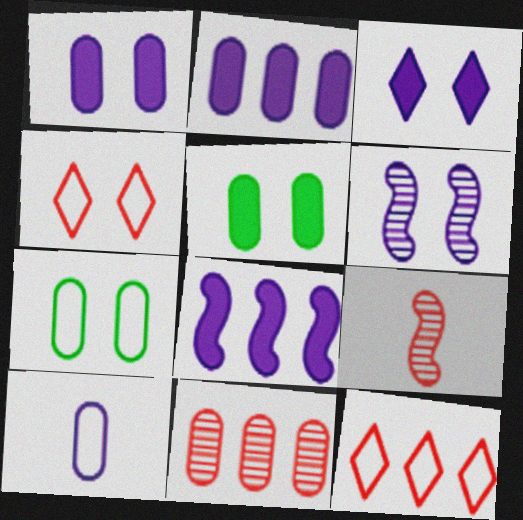[[4, 5, 6], 
[5, 10, 11]]